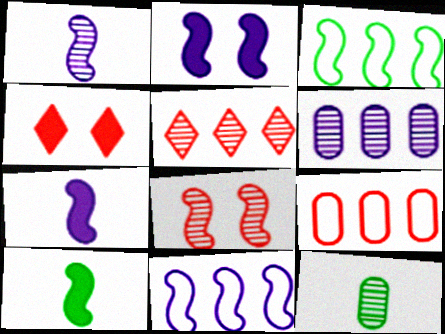[[1, 2, 11], 
[3, 7, 8], 
[4, 11, 12], 
[8, 10, 11]]